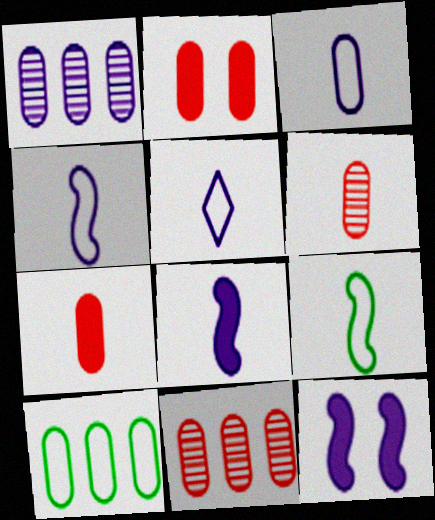[[1, 5, 12], 
[3, 4, 5]]